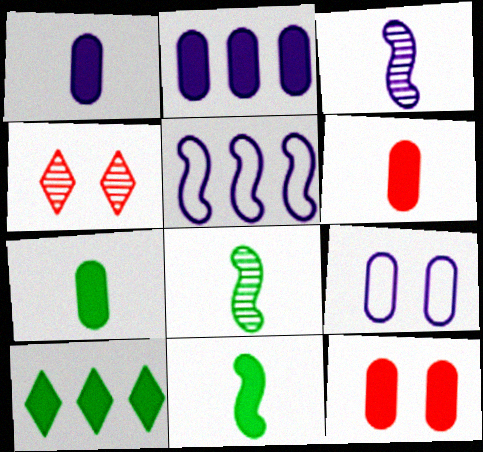[[1, 6, 7], 
[2, 7, 12], 
[4, 5, 7]]